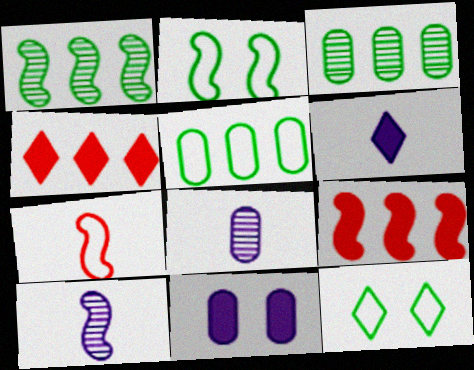[[2, 4, 8], 
[2, 9, 10], 
[8, 9, 12]]